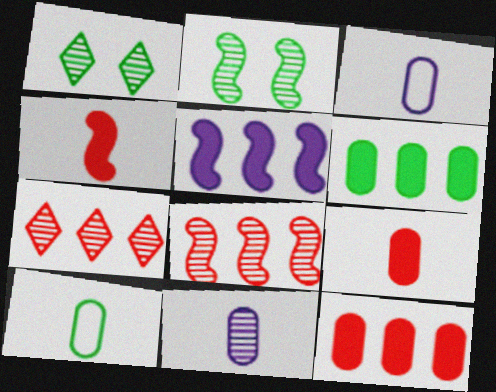[[1, 8, 11], 
[2, 7, 11], 
[9, 10, 11]]